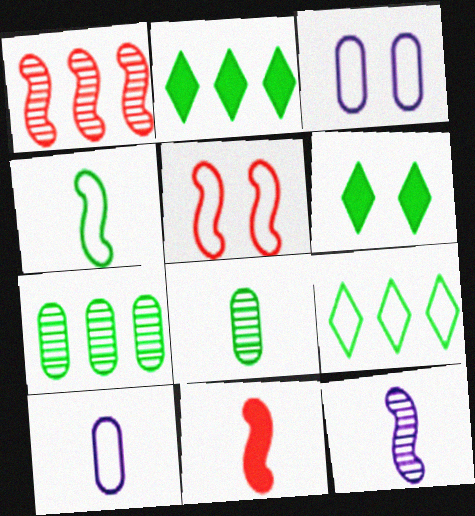[[1, 5, 11], 
[1, 6, 10], 
[4, 6, 7], 
[4, 11, 12], 
[5, 9, 10]]